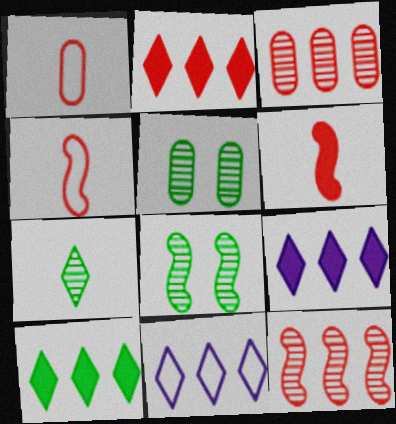[[1, 8, 9], 
[2, 9, 10], 
[4, 5, 9], 
[5, 6, 11]]